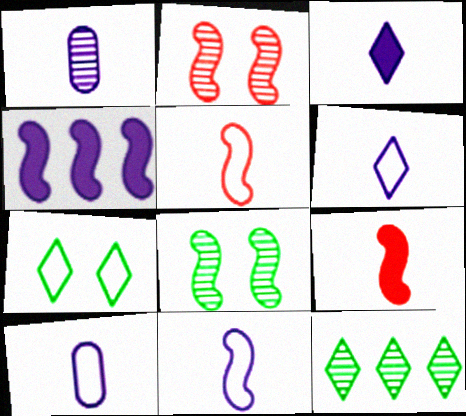[[1, 2, 12], 
[1, 3, 11], 
[4, 5, 8], 
[6, 10, 11]]